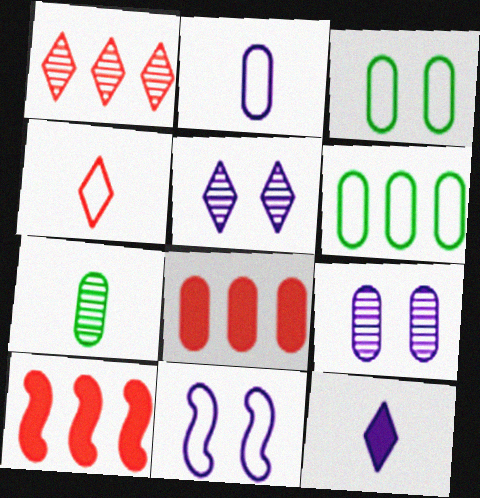[[4, 6, 11]]